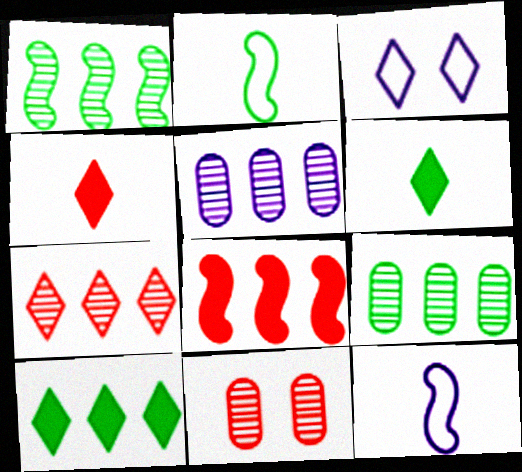[[1, 5, 7], 
[3, 6, 7], 
[10, 11, 12]]